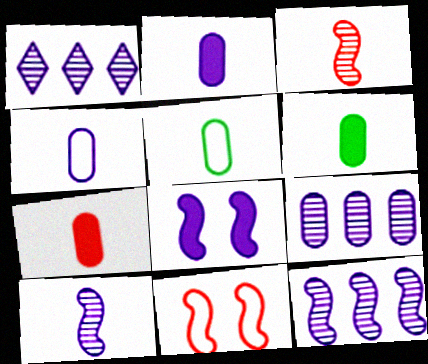[[1, 4, 8], 
[1, 6, 11], 
[1, 9, 12], 
[2, 6, 7]]